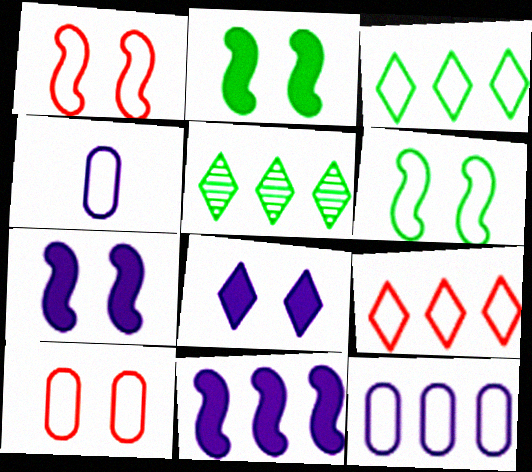[[1, 3, 4], 
[4, 6, 9]]